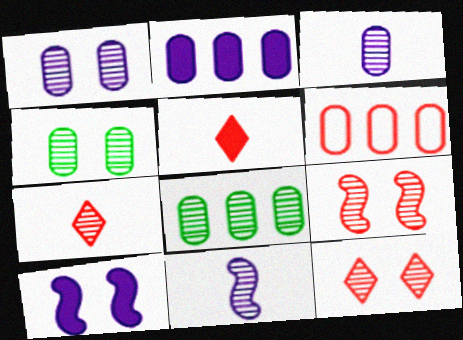[[2, 6, 8], 
[5, 6, 9], 
[8, 11, 12]]